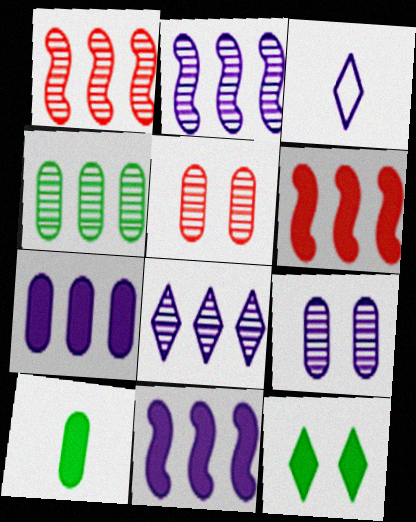[[1, 4, 8], 
[3, 9, 11]]